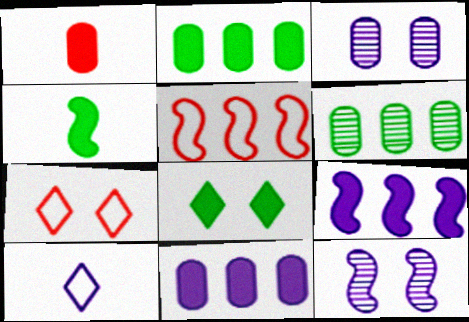[[1, 8, 9], 
[2, 4, 8], 
[3, 9, 10], 
[4, 5, 12], 
[10, 11, 12]]